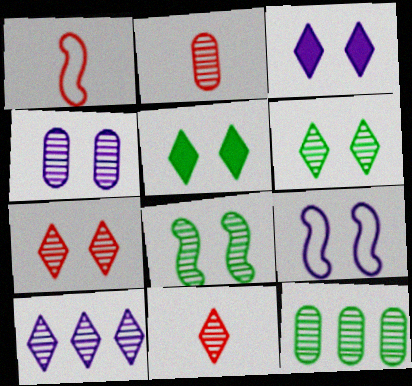[[1, 3, 12], 
[2, 4, 12], 
[2, 8, 10], 
[3, 4, 9], 
[4, 7, 8], 
[6, 10, 11]]